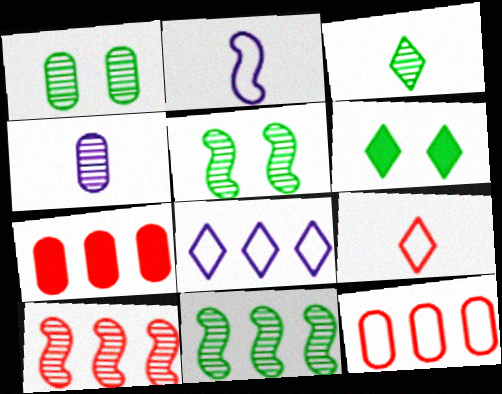[[1, 3, 11], 
[7, 8, 11]]